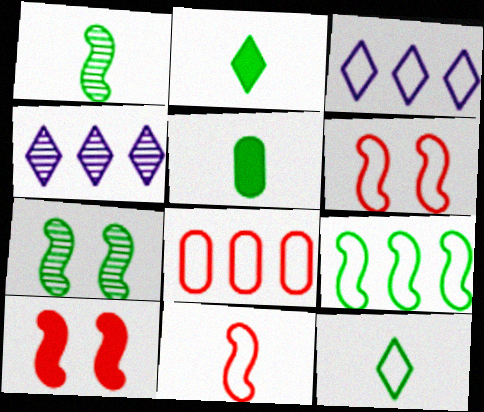[[1, 5, 12], 
[3, 8, 9], 
[4, 5, 6]]